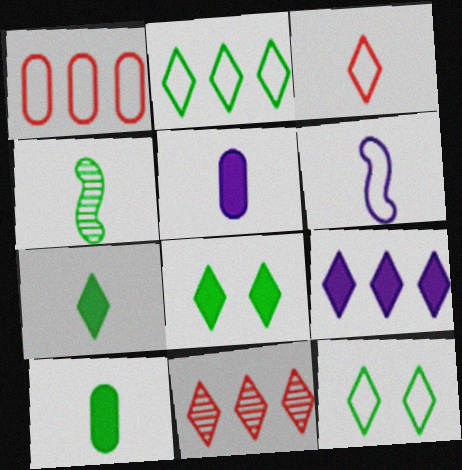[[1, 6, 12], 
[2, 9, 11], 
[3, 4, 5]]